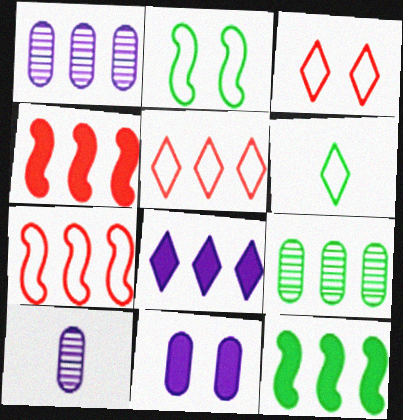[[1, 5, 12], 
[3, 10, 12], 
[7, 8, 9]]